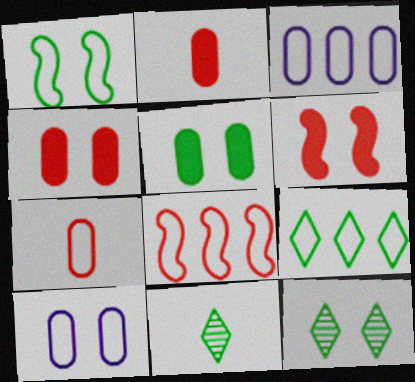[[1, 5, 12], 
[3, 6, 11], 
[3, 8, 9], 
[6, 10, 12]]